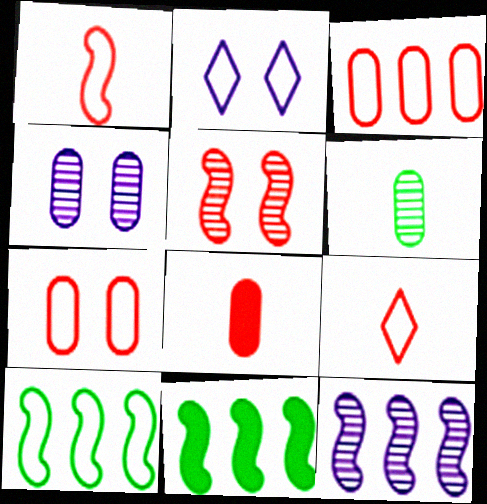[[4, 9, 11]]